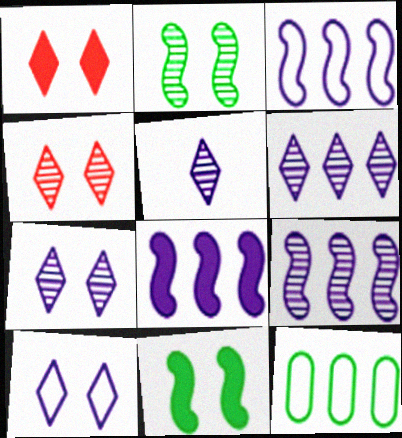[[3, 8, 9], 
[5, 6, 7]]